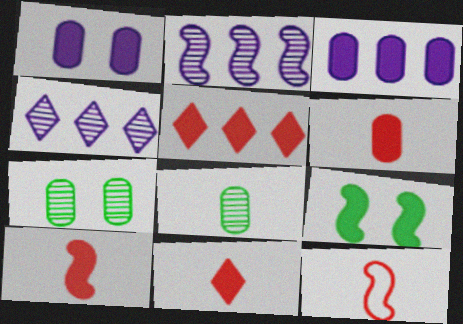[[2, 9, 12], 
[3, 9, 11], 
[6, 10, 11]]